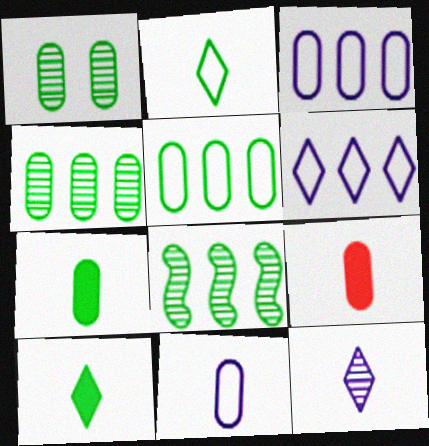[[1, 3, 9], 
[1, 5, 7]]